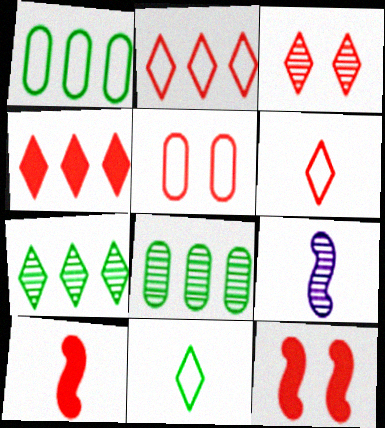[[3, 4, 6], 
[3, 5, 12], 
[3, 8, 9]]